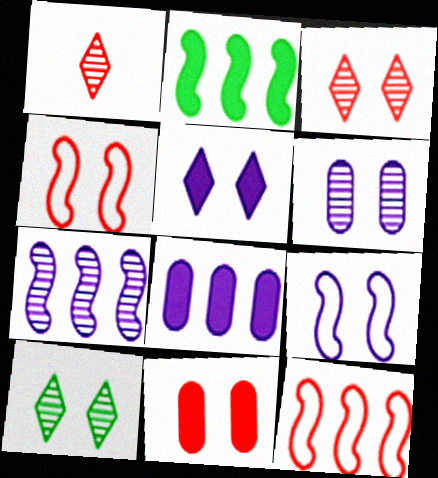[[1, 11, 12], 
[2, 7, 12], 
[3, 4, 11], 
[5, 6, 9], 
[9, 10, 11]]